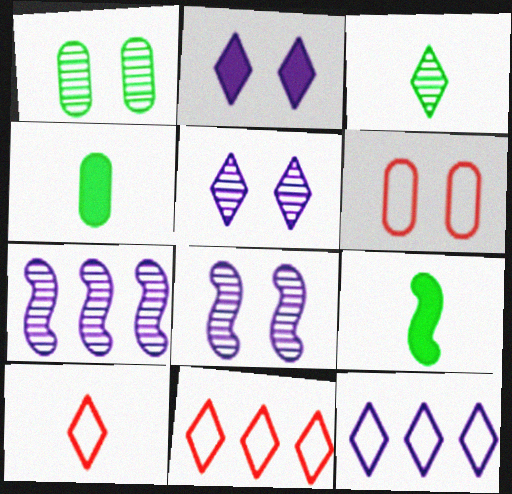[[2, 3, 11], 
[4, 8, 11]]